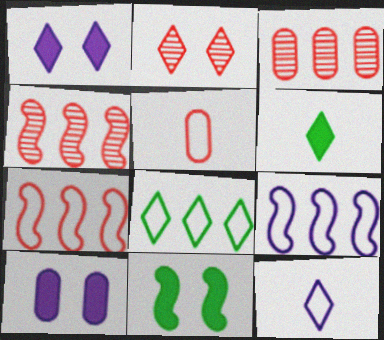[[3, 11, 12]]